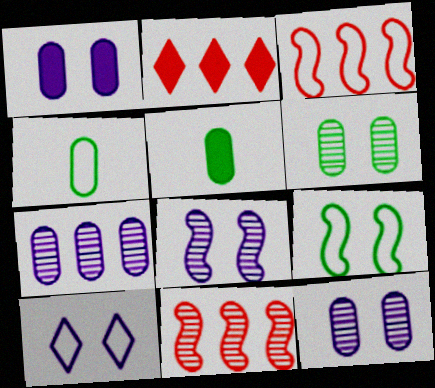[[1, 8, 10], 
[2, 4, 8], 
[3, 4, 10], 
[5, 10, 11]]